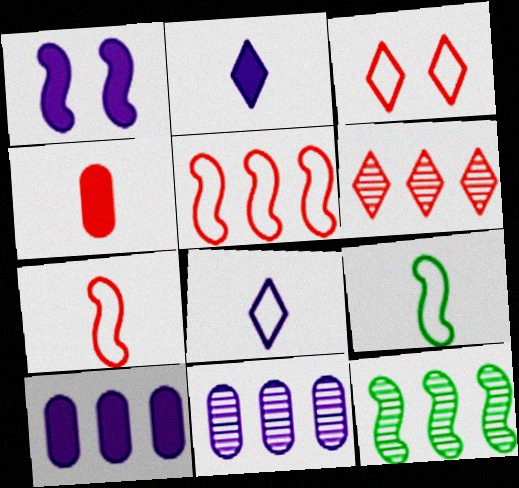[[1, 2, 10], 
[1, 7, 12], 
[1, 8, 11], 
[6, 11, 12]]